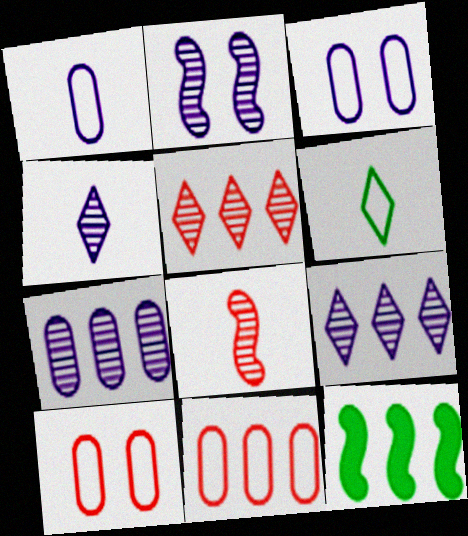[[2, 4, 7], 
[4, 10, 12], 
[9, 11, 12]]